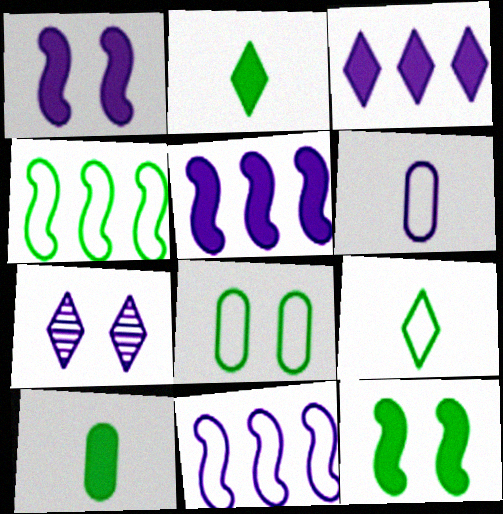[[4, 8, 9], 
[5, 6, 7]]